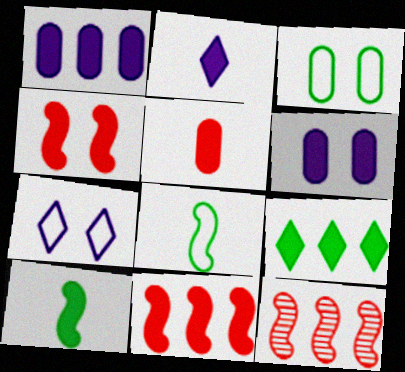[[1, 9, 11], 
[2, 3, 12], 
[2, 5, 10]]